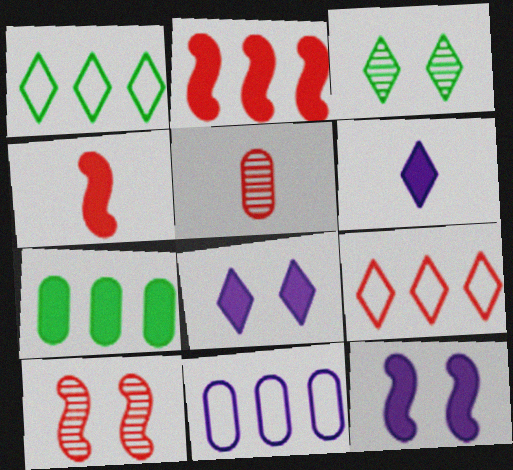[[1, 5, 12], 
[3, 4, 11], 
[3, 6, 9], 
[4, 7, 8]]